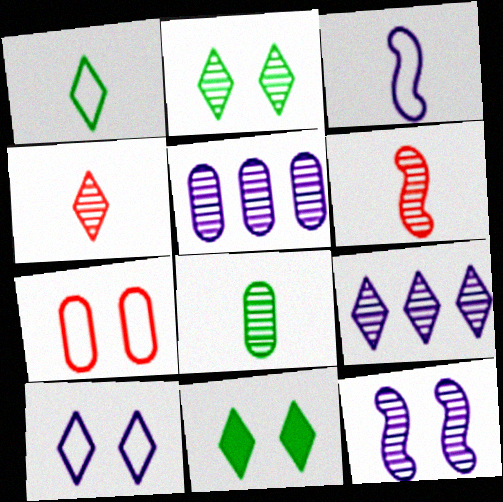[[2, 4, 9], 
[2, 5, 6], 
[7, 11, 12]]